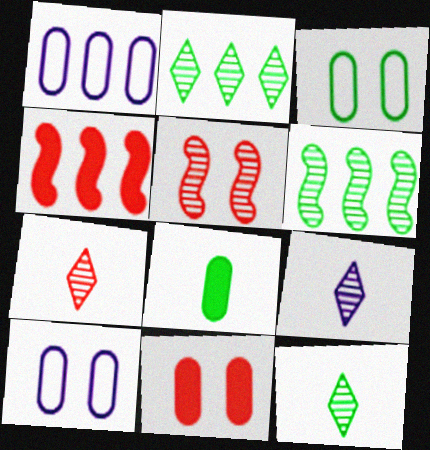[[1, 2, 4], 
[3, 4, 9], 
[4, 10, 12], 
[7, 9, 12]]